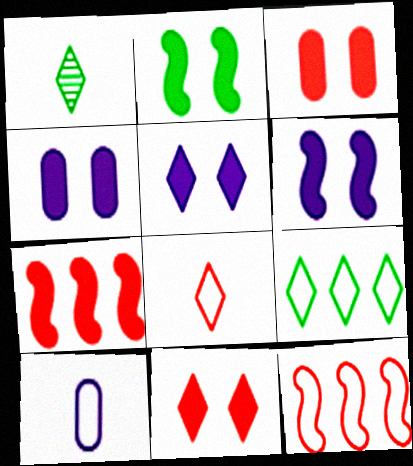[[1, 4, 12], 
[2, 3, 5], 
[2, 4, 11], 
[4, 5, 6]]